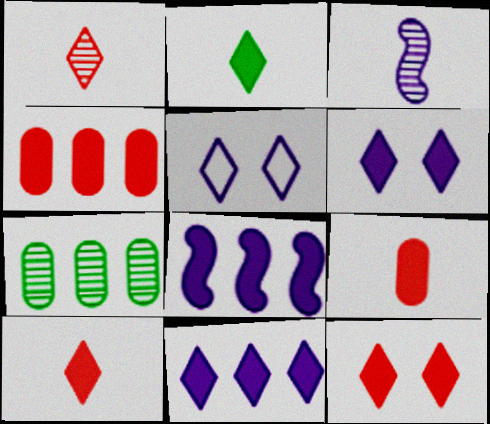[[2, 11, 12]]